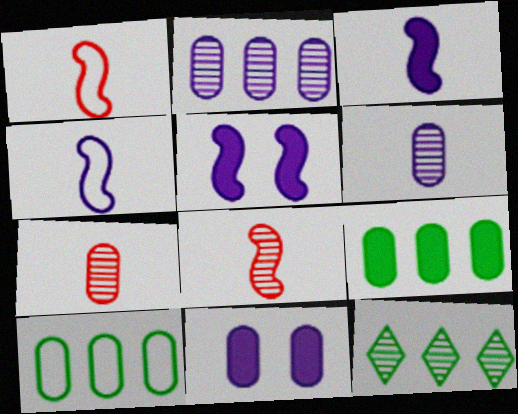[[1, 11, 12], 
[7, 10, 11]]